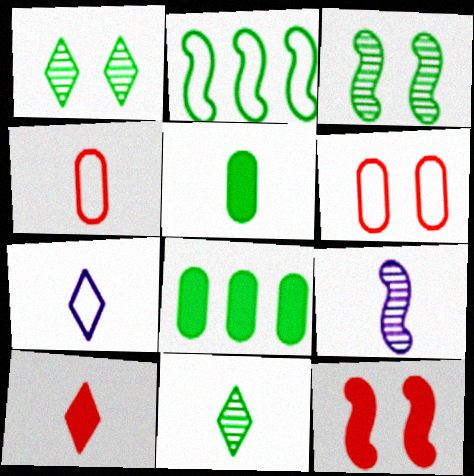[[1, 2, 5], 
[2, 6, 7], 
[2, 9, 12], 
[7, 10, 11]]